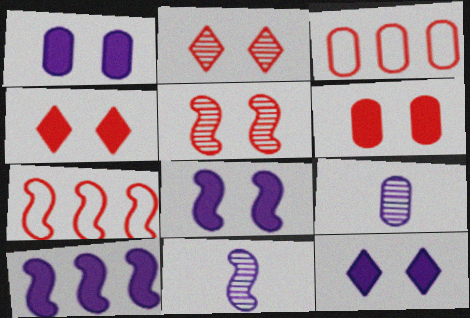[[1, 8, 12]]